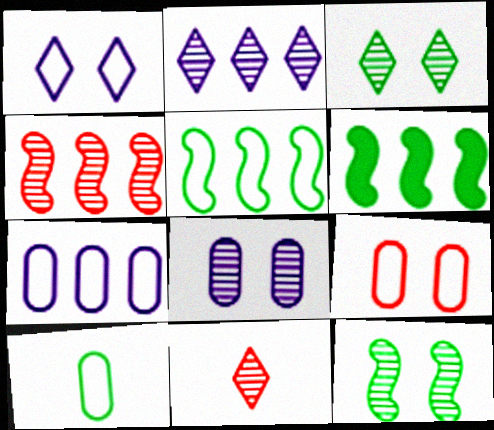[[2, 3, 11], 
[3, 6, 10], 
[7, 9, 10]]